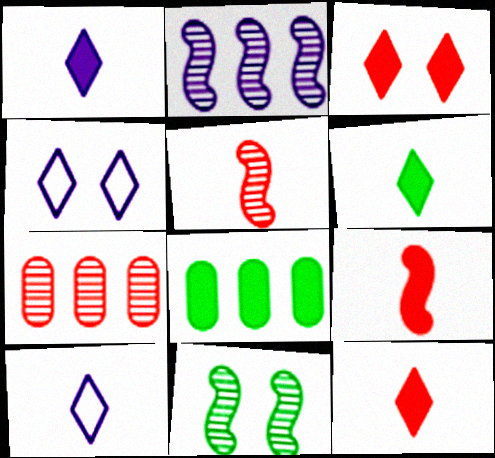[[1, 6, 12], 
[2, 5, 11], 
[4, 5, 8]]